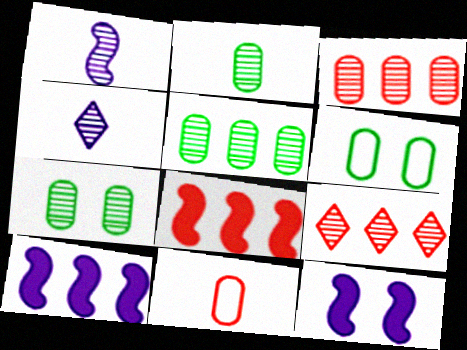[[1, 7, 9], 
[2, 5, 7], 
[4, 6, 8]]